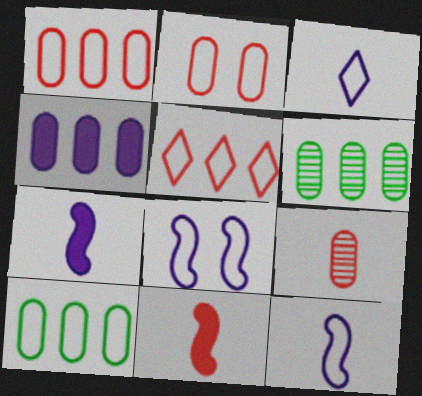[[1, 4, 6]]